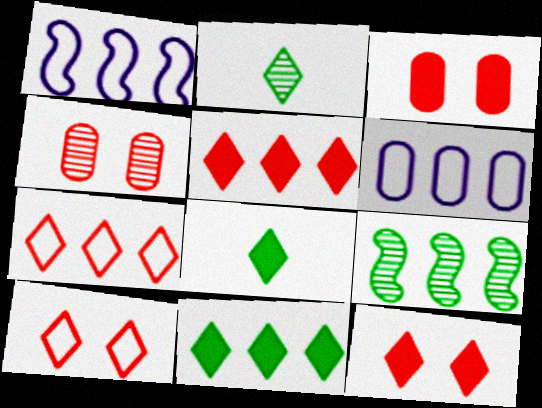[[1, 2, 3], 
[1, 4, 8], 
[5, 6, 9]]